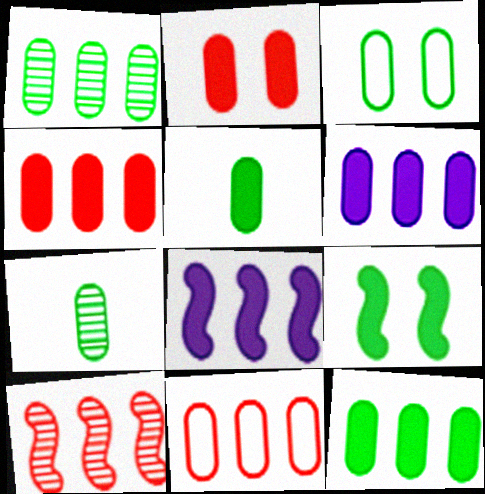[[1, 3, 5], 
[1, 6, 11], 
[2, 5, 6], 
[3, 7, 12], 
[4, 6, 12]]